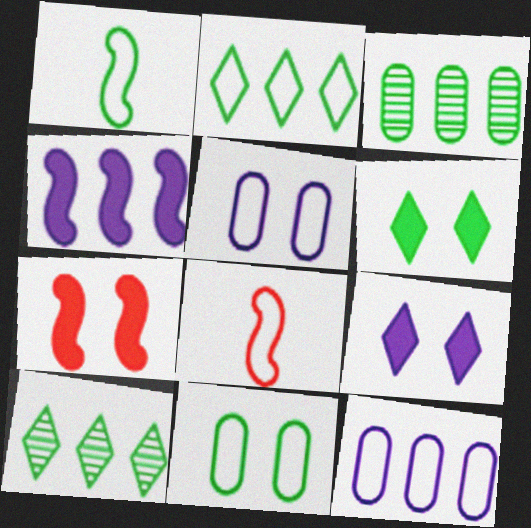[[1, 2, 11], 
[1, 3, 6], 
[2, 5, 8], 
[3, 8, 9]]